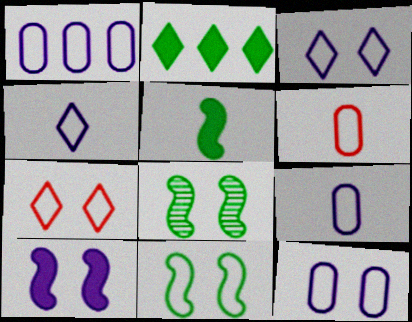[[1, 9, 12], 
[7, 11, 12]]